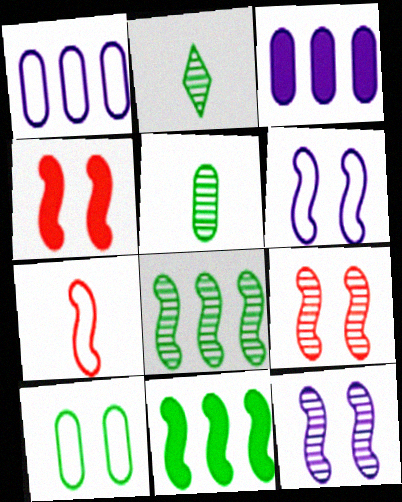[[1, 2, 4], 
[2, 10, 11], 
[7, 11, 12]]